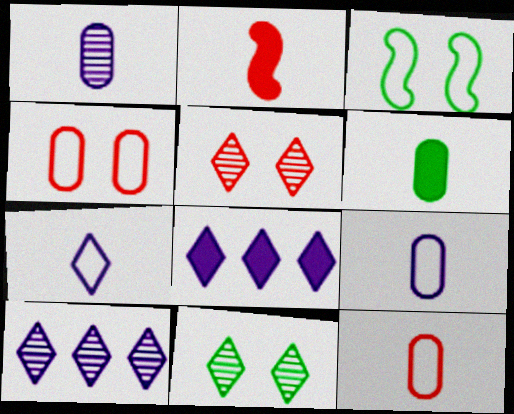[[1, 6, 12]]